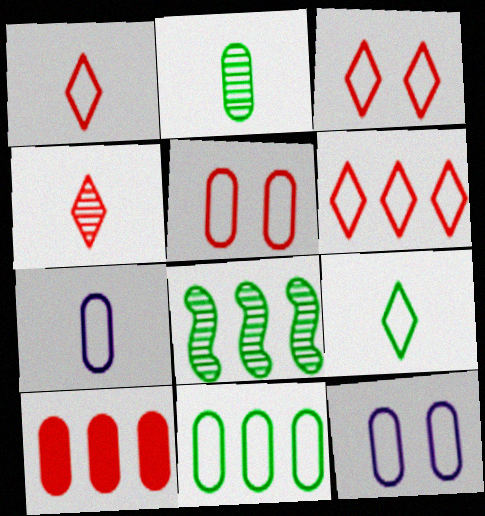[[1, 3, 6], 
[2, 10, 12], 
[5, 7, 11]]